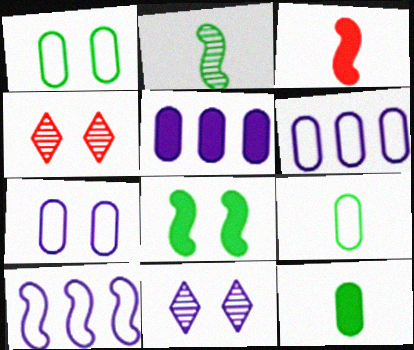[[4, 7, 8], 
[4, 10, 12]]